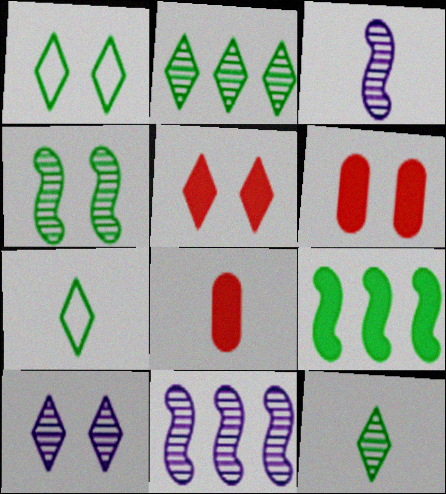[[1, 5, 10], 
[1, 8, 11], 
[3, 7, 8], 
[6, 7, 11]]